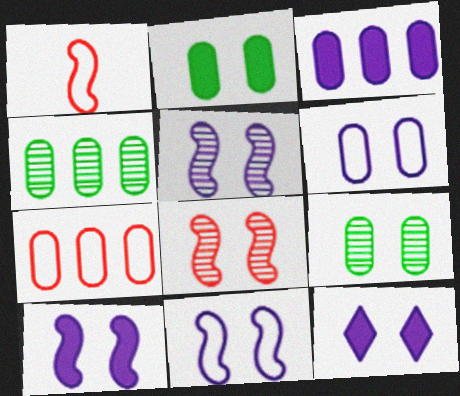[[1, 4, 12], 
[3, 4, 7], 
[5, 6, 12], 
[5, 10, 11]]